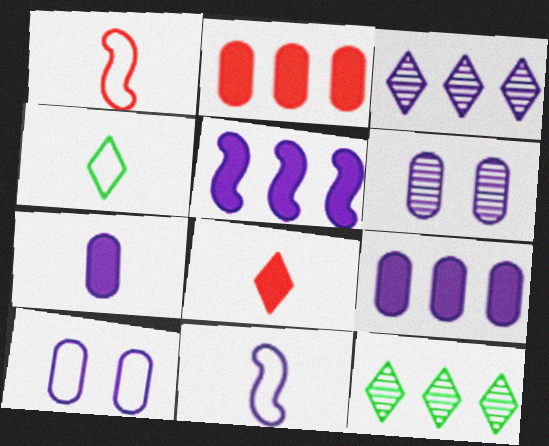[]